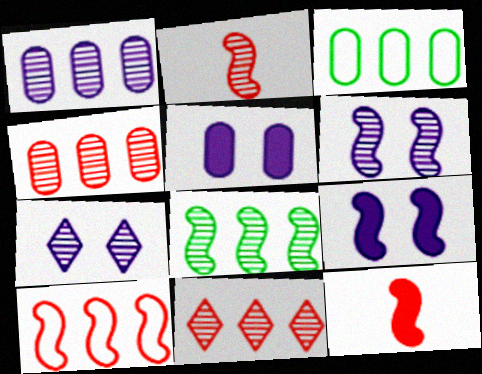[[1, 8, 11], 
[2, 6, 8], 
[3, 7, 12]]